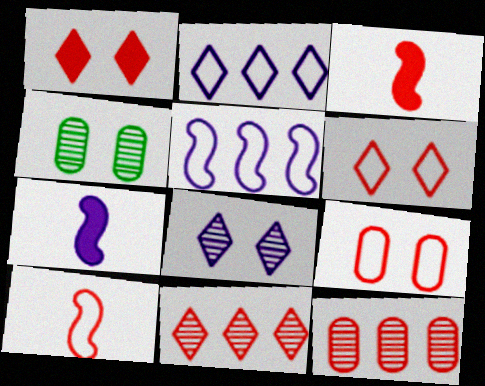[[1, 10, 12], 
[2, 3, 4], 
[3, 6, 12], 
[3, 9, 11]]